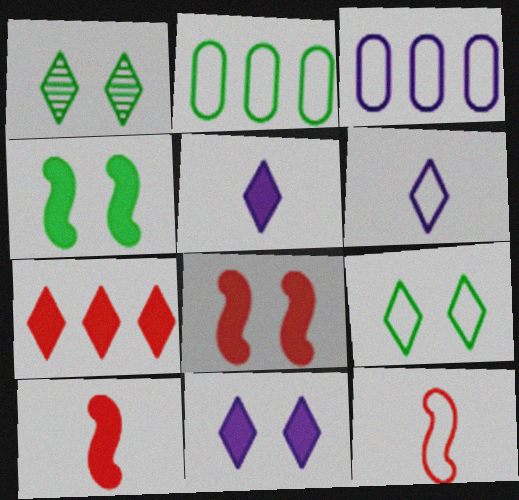[[1, 3, 10], 
[1, 6, 7], 
[3, 9, 12]]